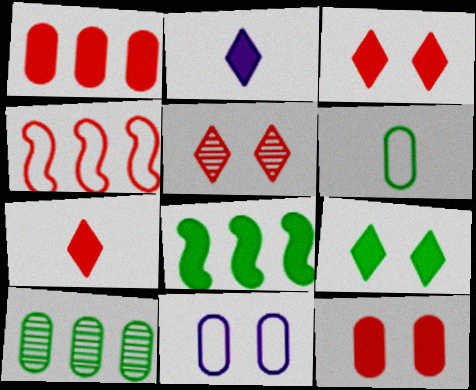[[2, 8, 12]]